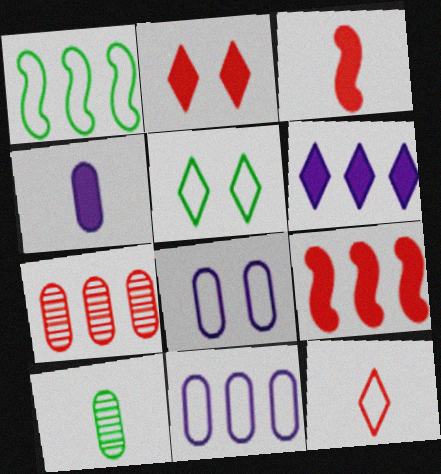[[1, 6, 7], 
[1, 8, 12]]